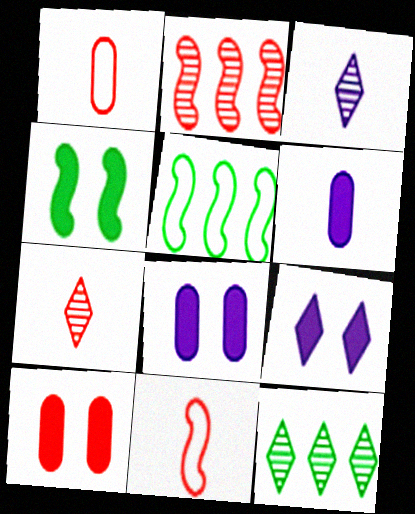[[3, 5, 10], 
[4, 9, 10], 
[5, 7, 8], 
[8, 11, 12]]